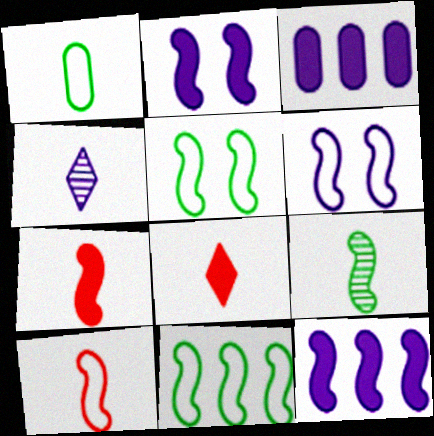[[1, 4, 7], 
[3, 4, 6], 
[6, 10, 11]]